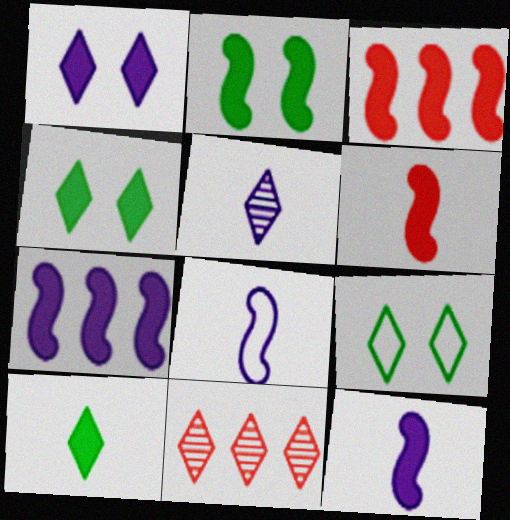[[2, 3, 12], 
[2, 6, 7]]